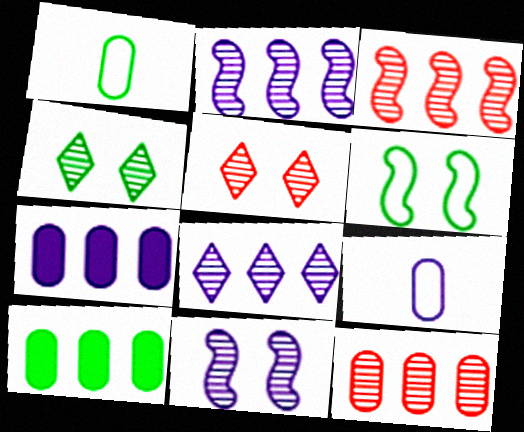[]